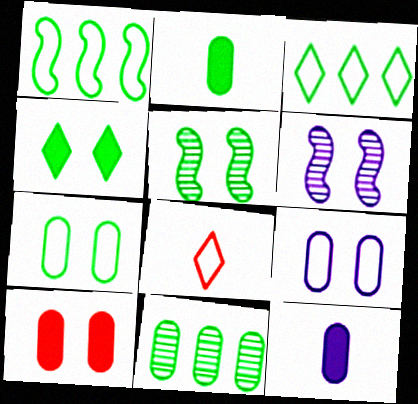[[1, 8, 9], 
[2, 3, 5], 
[2, 7, 11], 
[4, 5, 7]]